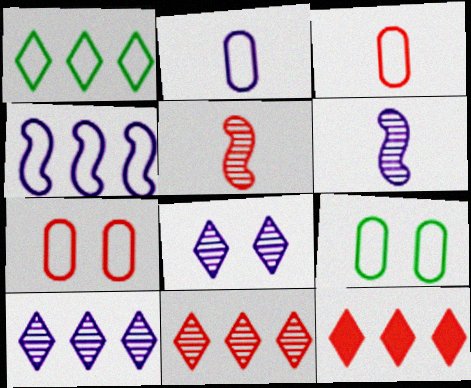[[1, 10, 12], 
[5, 7, 12], 
[6, 9, 12]]